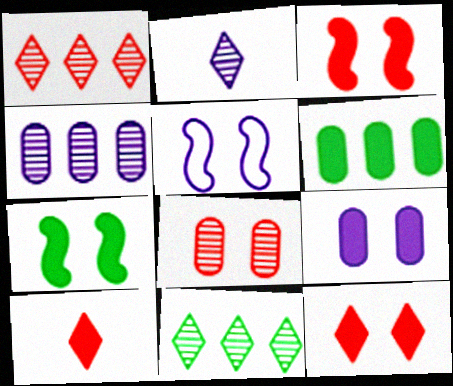[[7, 9, 12]]